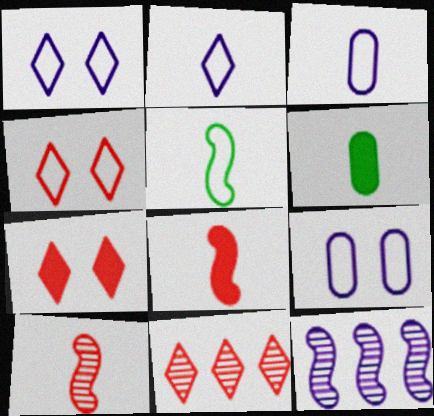[[2, 6, 10], 
[4, 6, 12]]